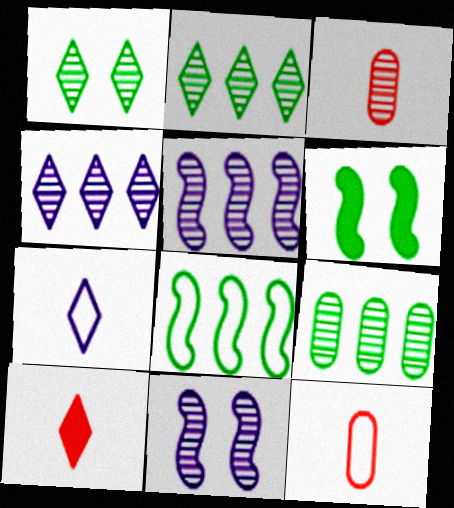[[1, 3, 5], 
[2, 3, 11], 
[4, 6, 12]]